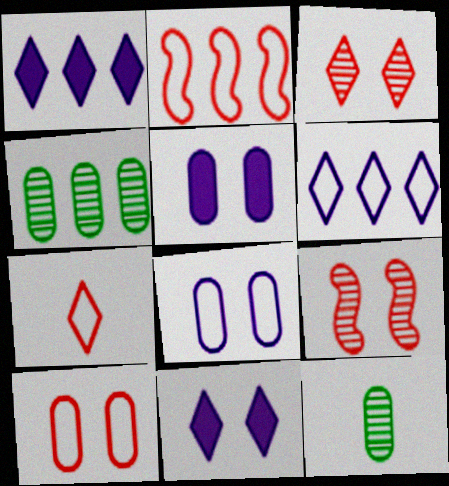[[1, 2, 4], 
[2, 7, 10], 
[2, 11, 12]]